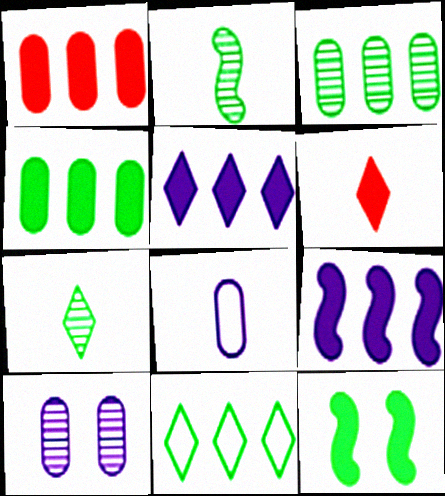[[2, 6, 8]]